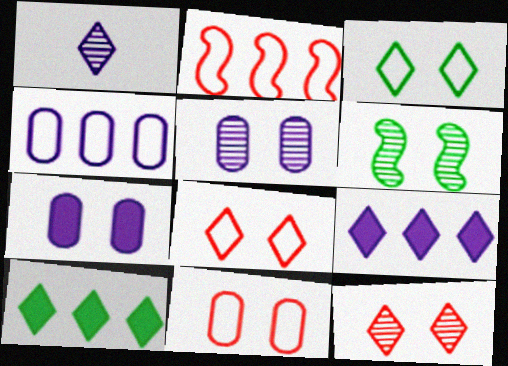[[1, 8, 10], 
[5, 6, 12], 
[6, 7, 8]]